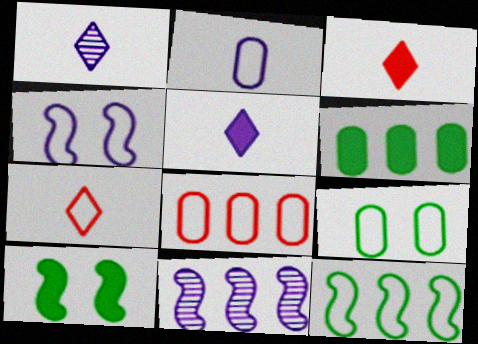[[1, 8, 10], 
[2, 8, 9], 
[3, 9, 11]]